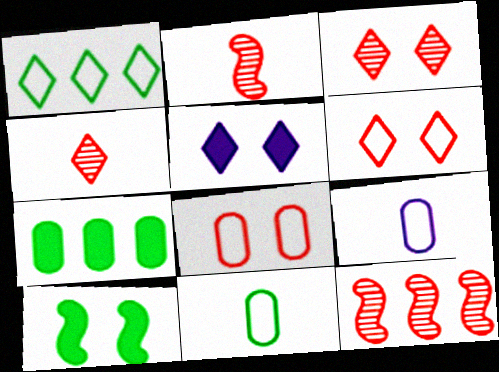[[1, 4, 5], 
[5, 11, 12]]